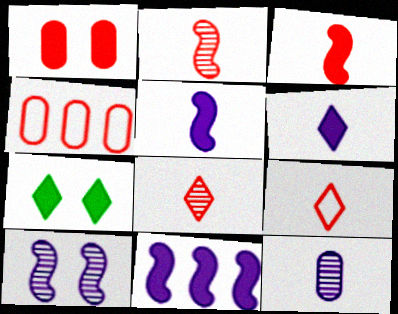[]